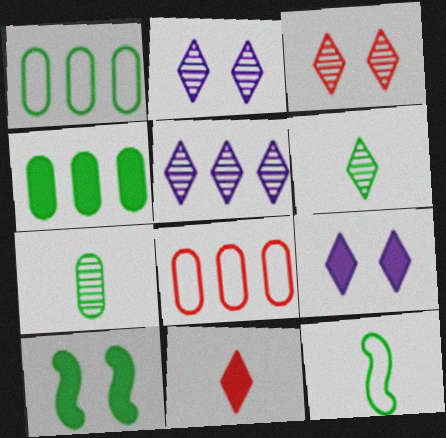[[1, 6, 10], 
[3, 5, 6]]